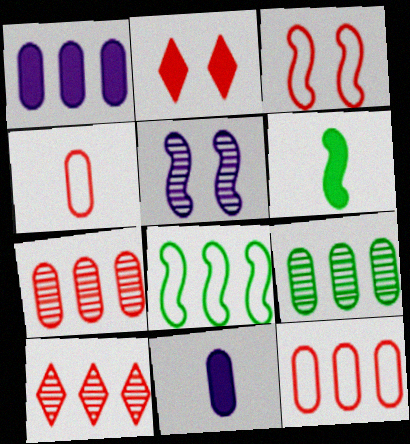[[1, 2, 6], 
[1, 8, 10], 
[1, 9, 12]]